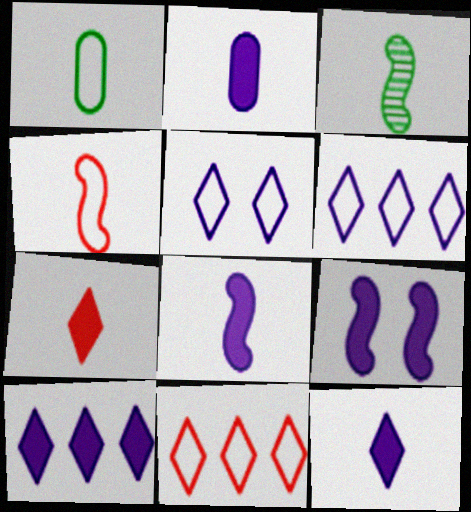[[2, 8, 12], 
[2, 9, 10], 
[3, 4, 8]]